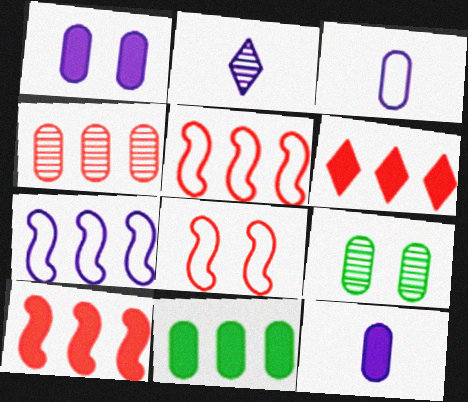[[1, 2, 7], 
[2, 8, 11], 
[4, 5, 6]]